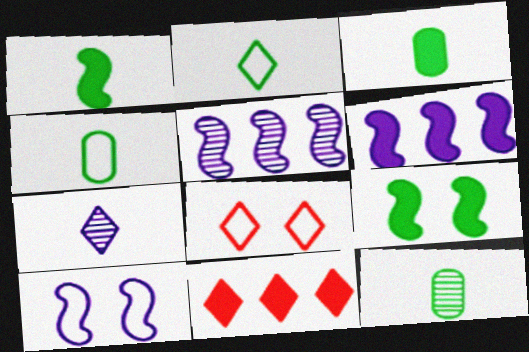[[1, 2, 12], 
[3, 4, 12], 
[3, 5, 8], 
[6, 8, 12], 
[10, 11, 12]]